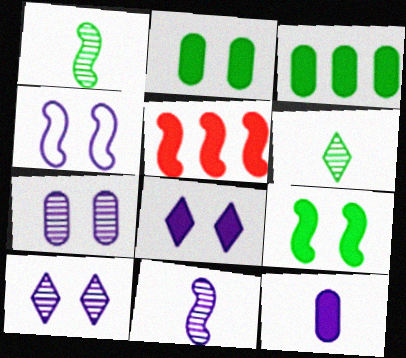[[1, 4, 5], 
[4, 7, 8]]